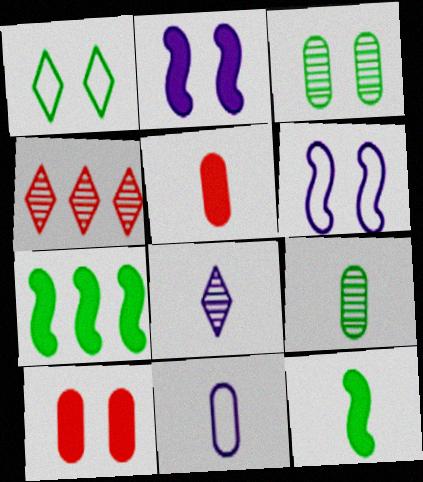[[1, 7, 9], 
[5, 9, 11]]